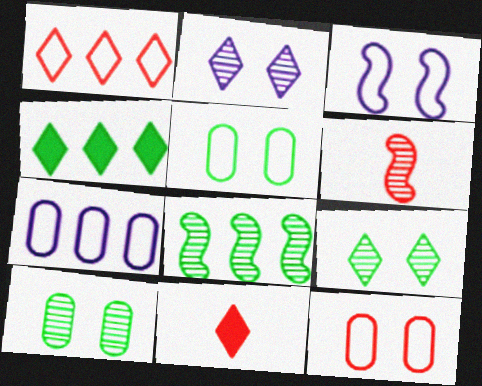[]